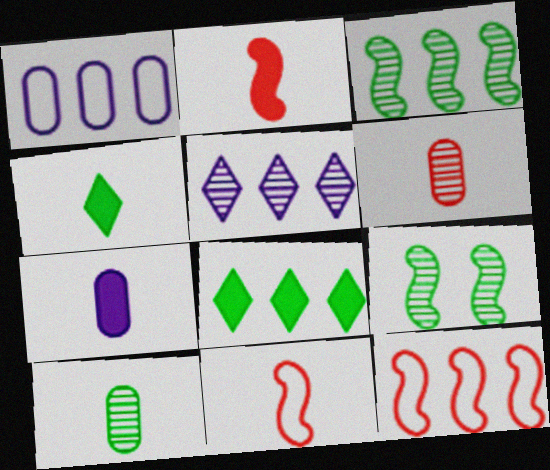[[2, 4, 7], 
[5, 6, 9]]